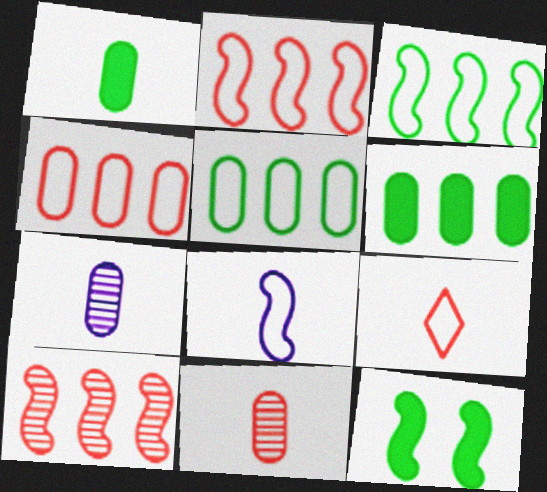[[8, 10, 12]]